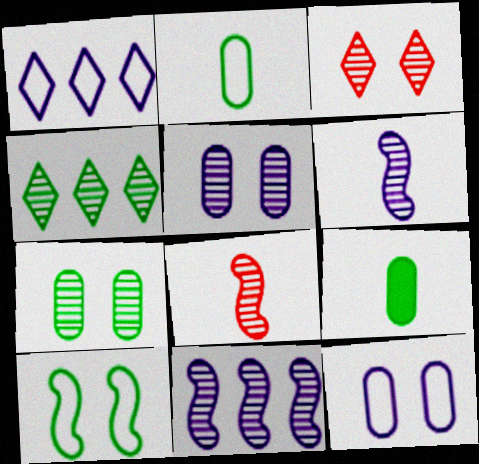[[4, 5, 8], 
[4, 9, 10]]